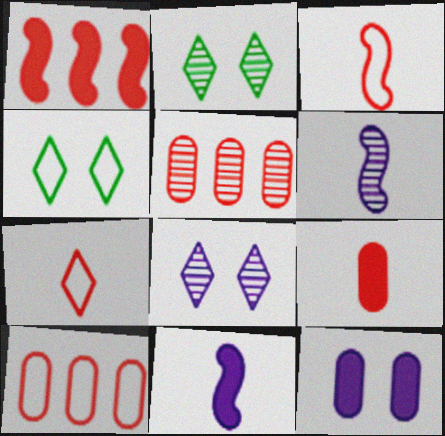[[2, 5, 6], 
[2, 10, 11], 
[4, 5, 11]]